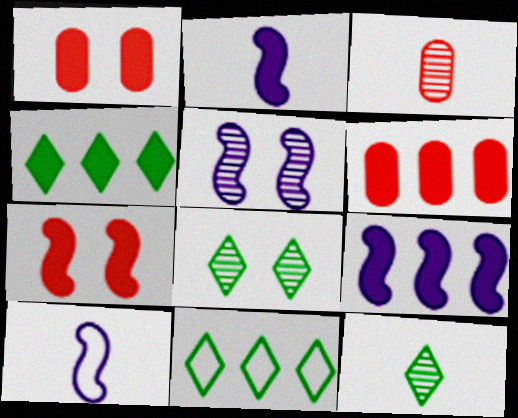[[1, 2, 4], 
[4, 6, 9], 
[5, 9, 10], 
[6, 8, 10]]